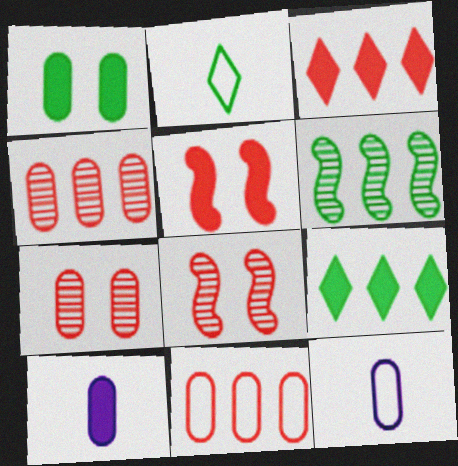[[1, 2, 6], 
[1, 4, 12], 
[5, 9, 10], 
[8, 9, 12]]